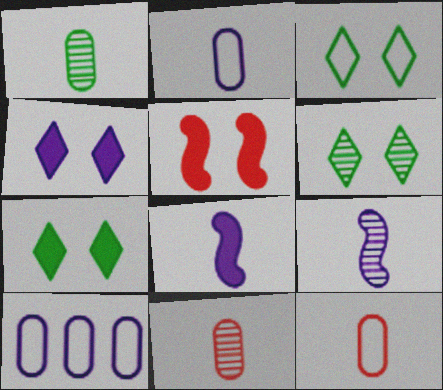[[3, 6, 7], 
[4, 9, 10]]